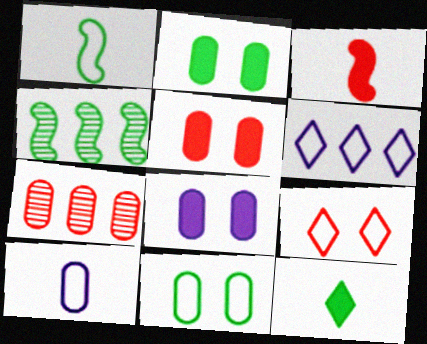[[2, 5, 8], 
[2, 7, 10], 
[3, 7, 9], 
[4, 11, 12]]